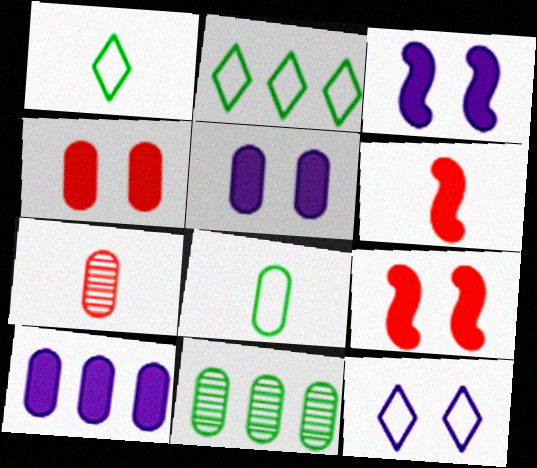[[2, 3, 7], 
[6, 11, 12]]